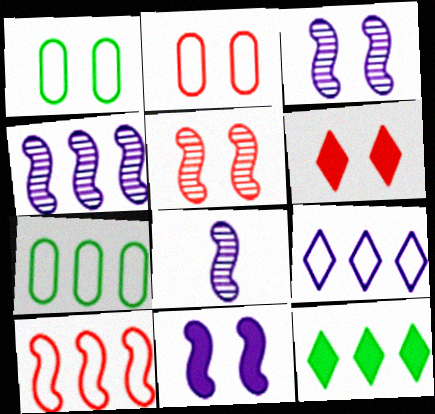[[1, 3, 6], 
[2, 5, 6], 
[2, 8, 12], 
[3, 4, 8], 
[6, 7, 8], 
[7, 9, 10]]